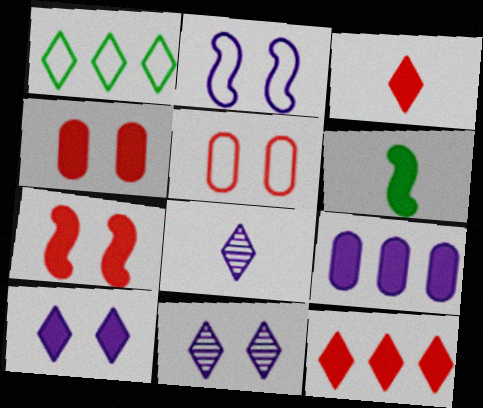[[1, 3, 11], 
[2, 8, 9]]